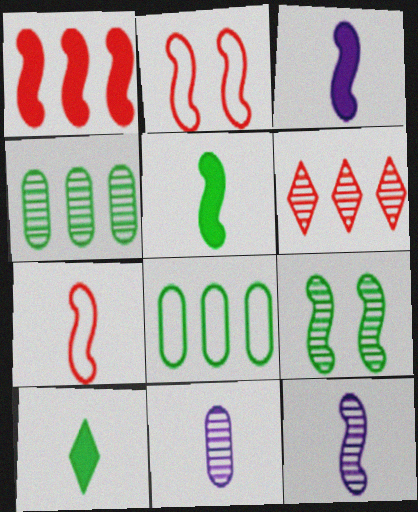[[5, 7, 12], 
[6, 9, 11], 
[7, 10, 11], 
[8, 9, 10]]